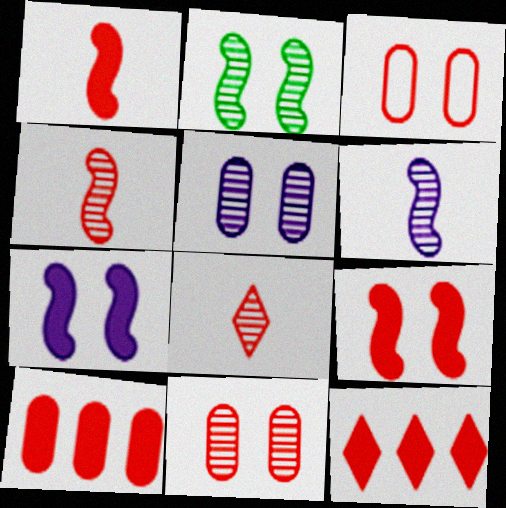[[3, 4, 12]]